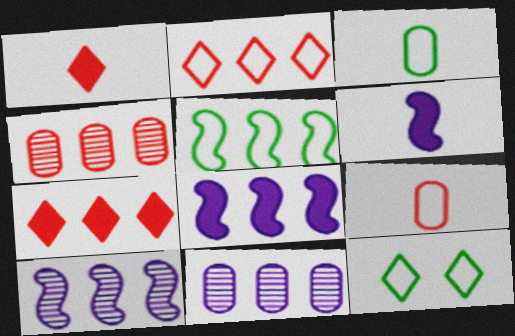[[3, 5, 12], 
[4, 6, 12], 
[5, 7, 11]]